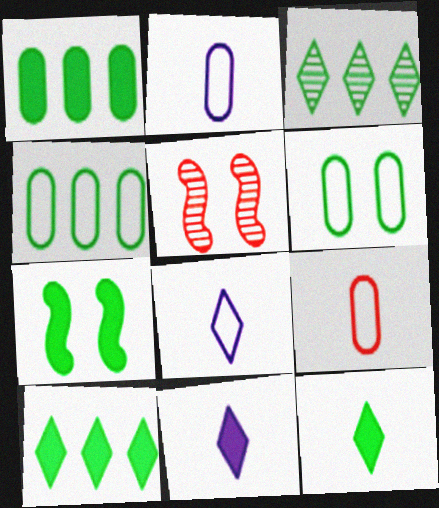[[1, 5, 8], 
[1, 7, 12], 
[2, 5, 10], 
[4, 5, 11]]